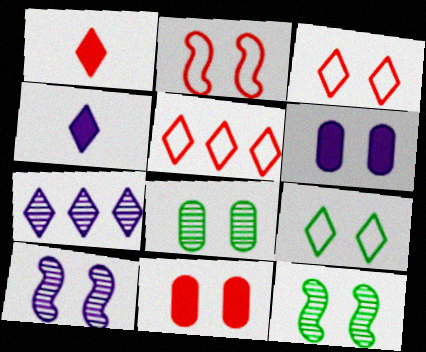[[1, 7, 9], 
[3, 6, 12], 
[9, 10, 11]]